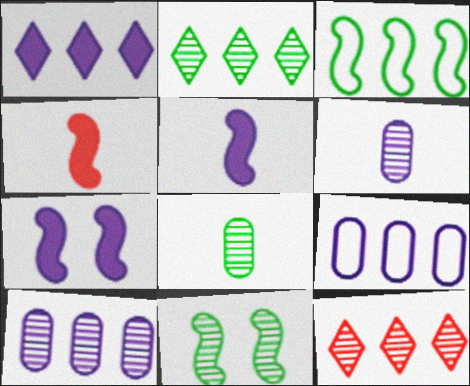[[2, 8, 11], 
[6, 11, 12]]